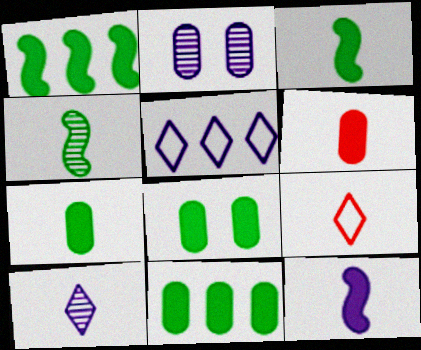[[1, 2, 9], 
[2, 5, 12], 
[7, 8, 11]]